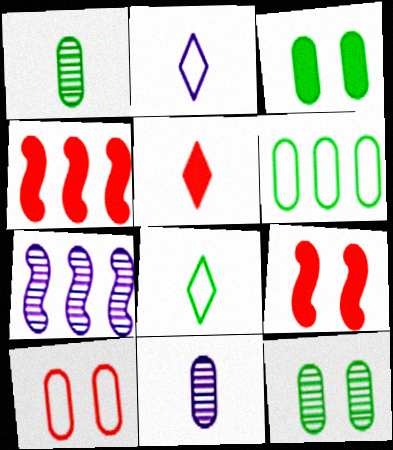[[1, 3, 6], 
[2, 4, 12]]